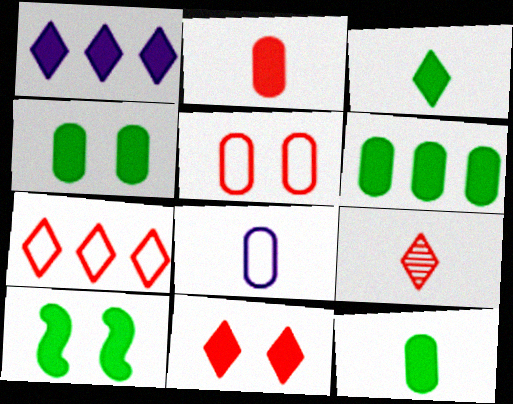[[1, 2, 10], 
[1, 3, 11], 
[3, 6, 10], 
[4, 6, 12], 
[7, 9, 11]]